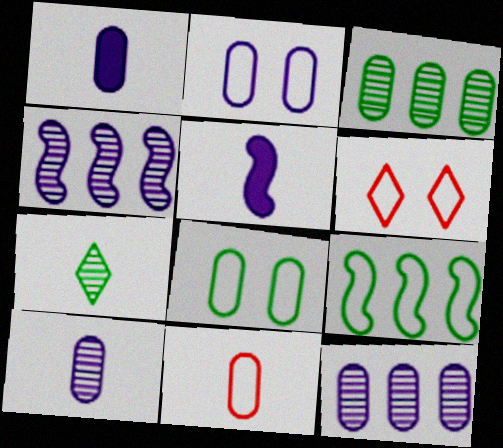[[1, 2, 12], 
[3, 5, 6], 
[5, 7, 11]]